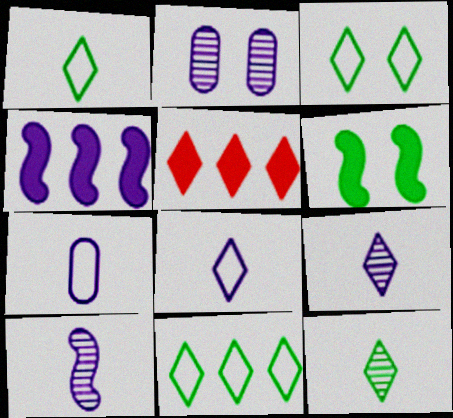[[1, 3, 11], 
[2, 4, 8], 
[3, 5, 9]]